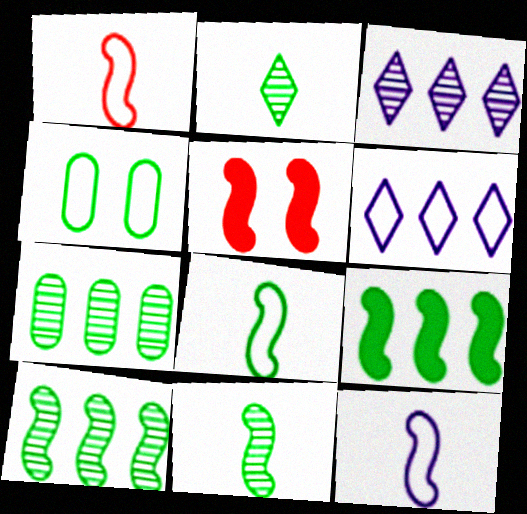[[1, 4, 6], 
[1, 8, 12], 
[2, 4, 9], 
[5, 10, 12]]